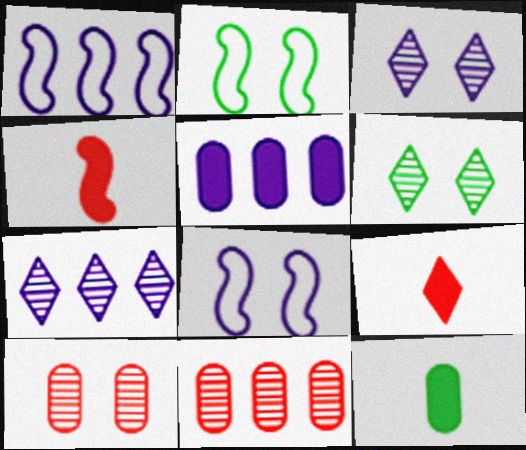[[1, 5, 7]]